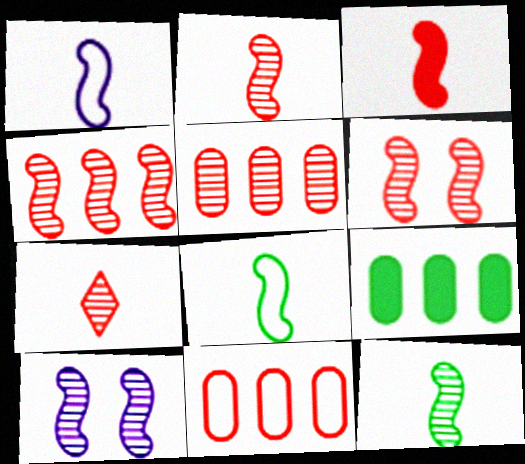[[1, 3, 12], 
[2, 4, 6], 
[4, 10, 12], 
[5, 6, 7]]